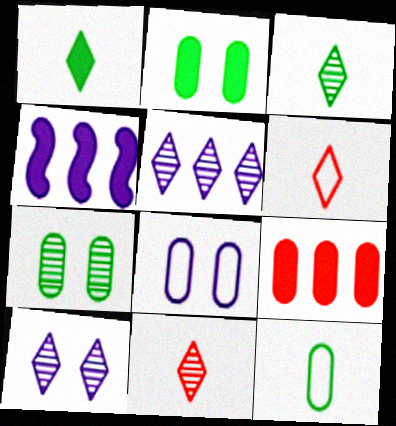[[4, 6, 7]]